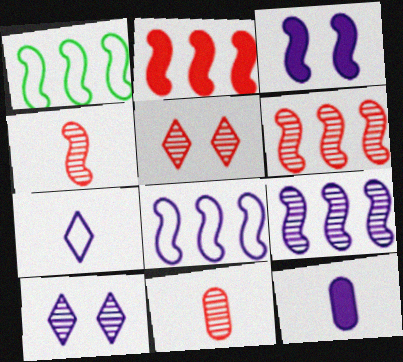[[1, 2, 9], 
[1, 3, 4], 
[1, 5, 12], 
[5, 6, 11], 
[8, 10, 12]]